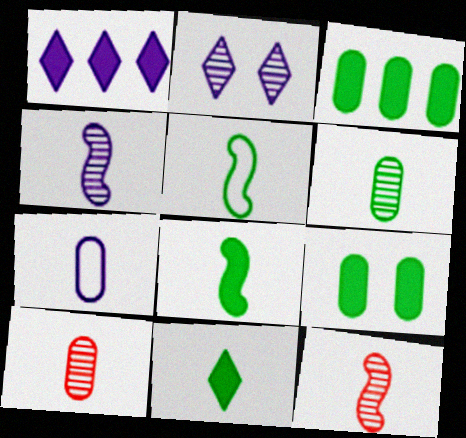[[5, 6, 11], 
[7, 11, 12]]